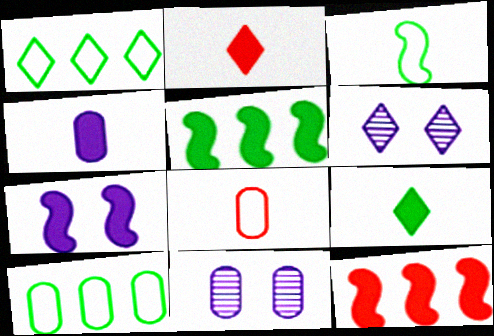[[1, 2, 6], 
[5, 6, 8]]